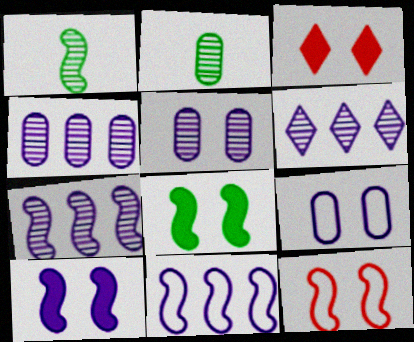[[2, 3, 11], 
[4, 6, 7]]